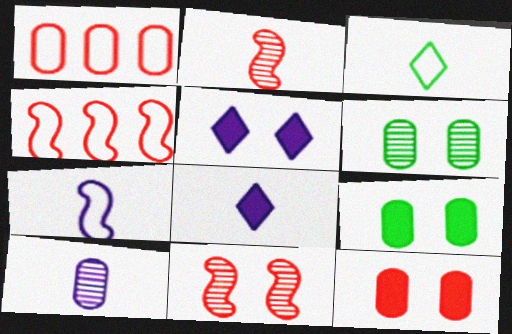[[1, 9, 10], 
[4, 6, 8], 
[7, 8, 10]]